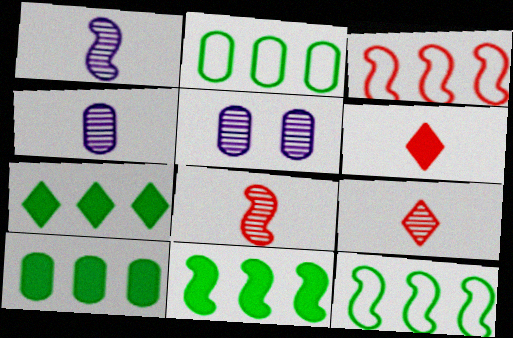[[5, 6, 12], 
[7, 10, 11]]